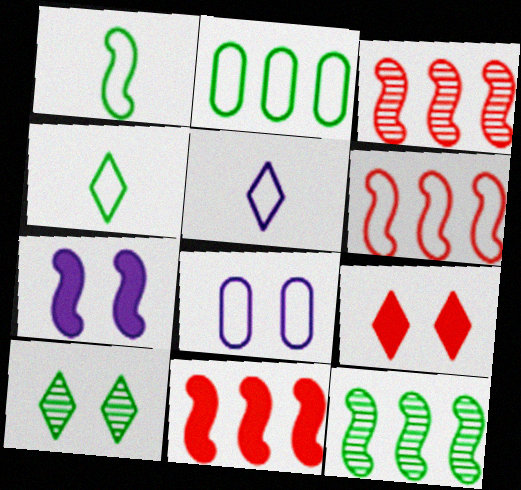[[1, 3, 7], 
[3, 6, 11], 
[4, 6, 8]]